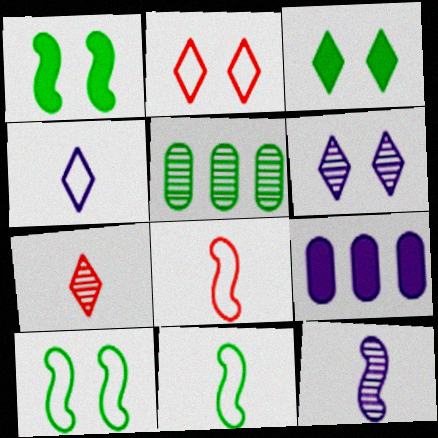[[2, 3, 6], 
[3, 5, 11], 
[7, 9, 10]]